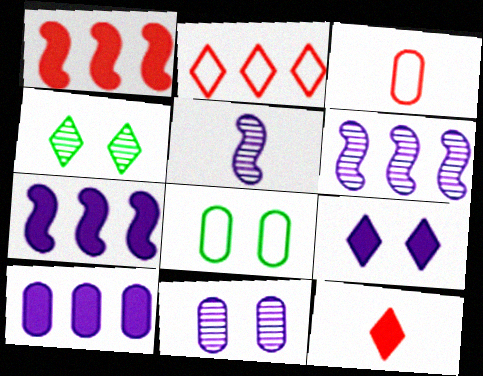[[3, 4, 7], 
[6, 8, 12]]